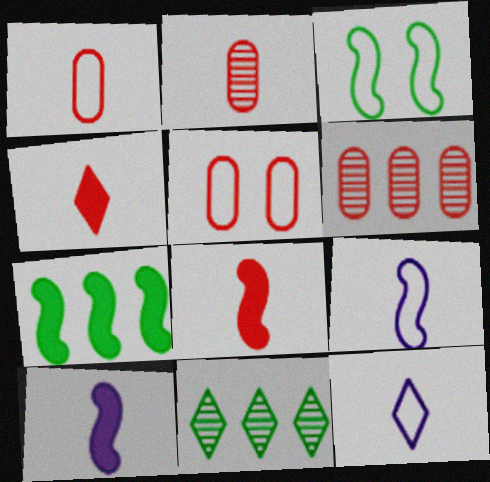[[5, 10, 11]]